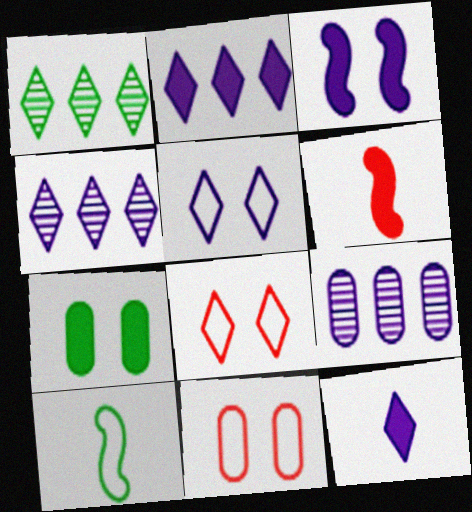[[1, 7, 10], 
[1, 8, 12], 
[2, 6, 7], 
[4, 5, 12]]